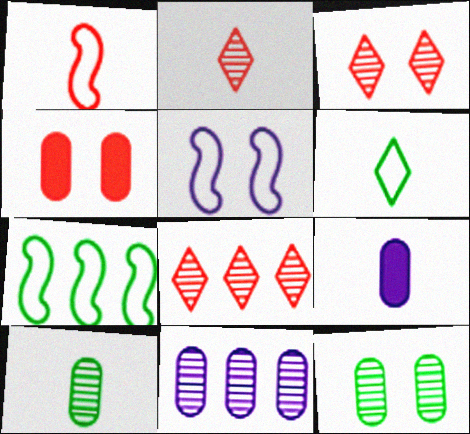[[1, 4, 8], 
[1, 5, 7], 
[2, 3, 8], 
[3, 7, 9]]